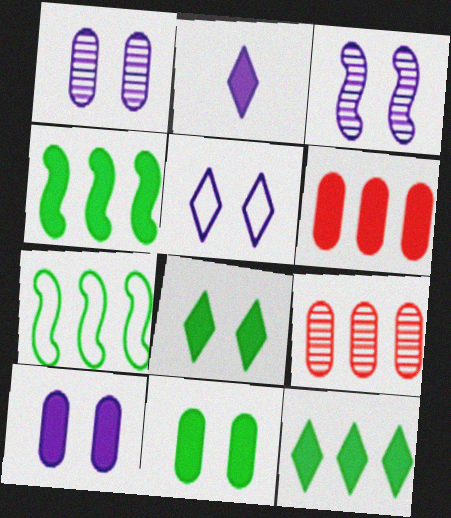[[3, 5, 10]]